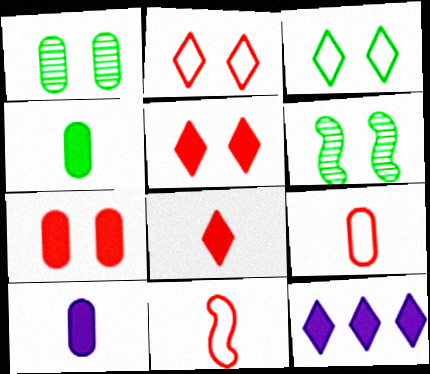[[1, 11, 12], 
[6, 9, 12]]